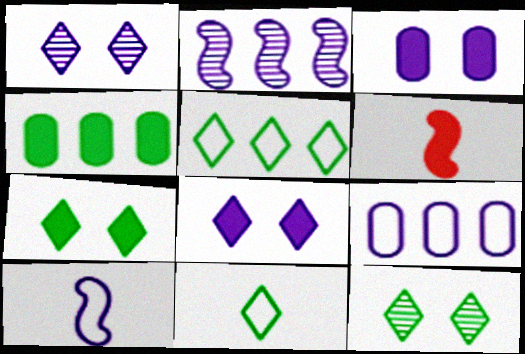[[4, 6, 8], 
[6, 9, 12]]